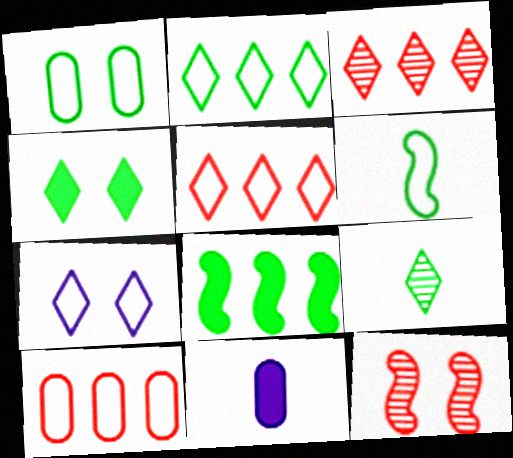[[1, 2, 6], 
[1, 8, 9], 
[2, 4, 9], 
[2, 11, 12], 
[6, 7, 10]]